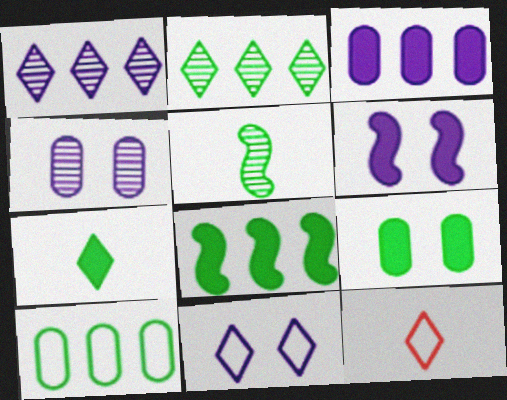[[2, 8, 10], 
[4, 6, 11], 
[4, 8, 12], 
[7, 8, 9]]